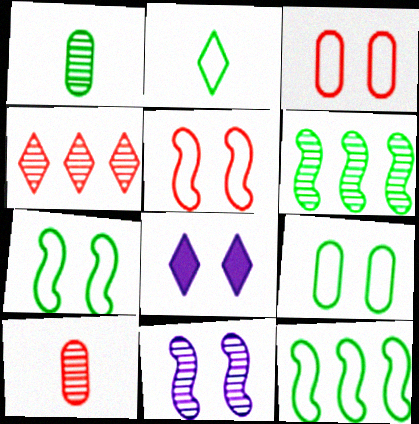[[1, 4, 11], 
[2, 4, 8], 
[2, 9, 12], 
[8, 10, 12]]